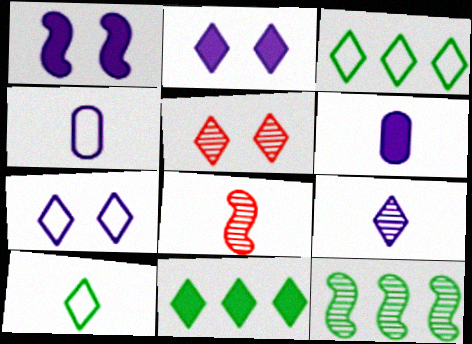[[6, 8, 10]]